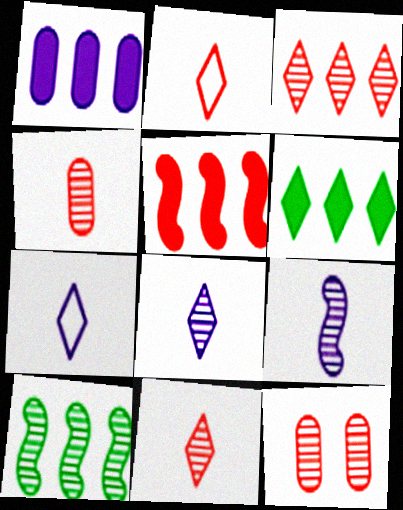[[1, 5, 6], 
[2, 5, 12], 
[8, 10, 12]]